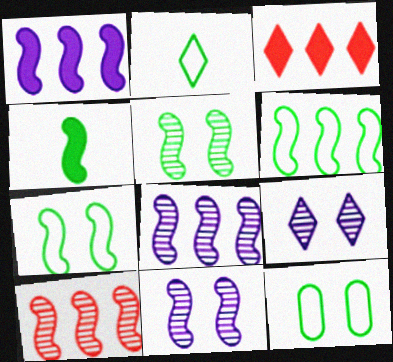[[1, 6, 10], 
[2, 3, 9], 
[2, 6, 12], 
[4, 5, 6]]